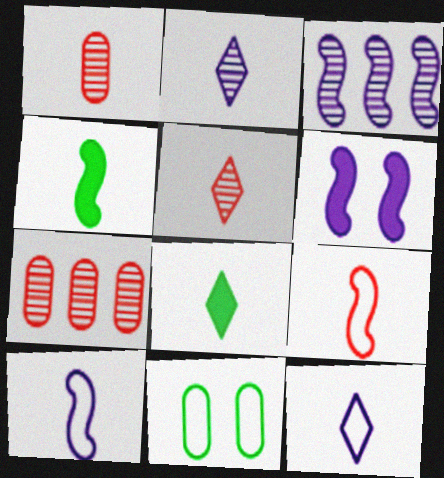[[1, 4, 12], 
[1, 8, 10], 
[3, 6, 10], 
[5, 8, 12]]